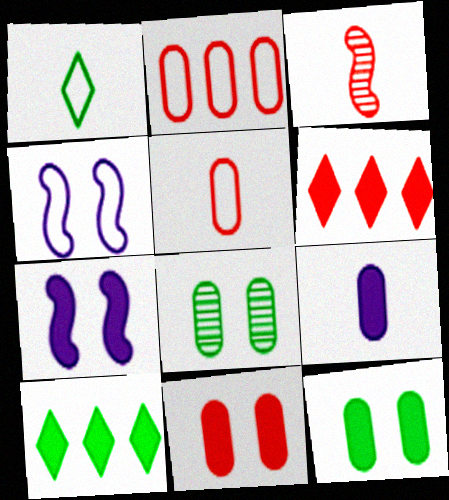[[1, 2, 4], 
[1, 3, 9], 
[2, 8, 9]]